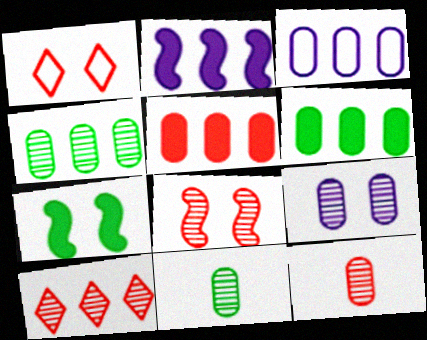[[1, 2, 11], 
[1, 7, 9], 
[3, 4, 5], 
[4, 9, 12], 
[8, 10, 12]]